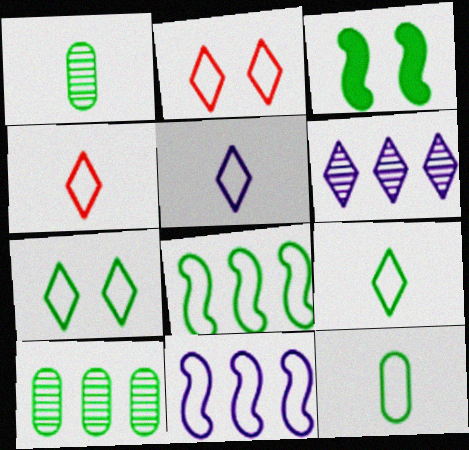[[2, 11, 12], 
[3, 9, 10], 
[4, 5, 9], 
[7, 8, 12]]